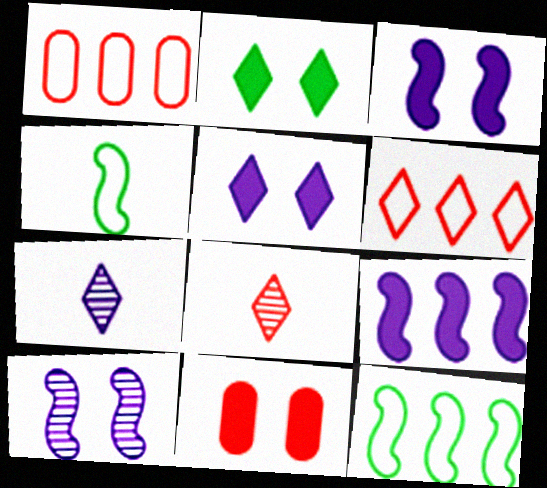[[2, 3, 11], 
[2, 6, 7], 
[7, 11, 12]]